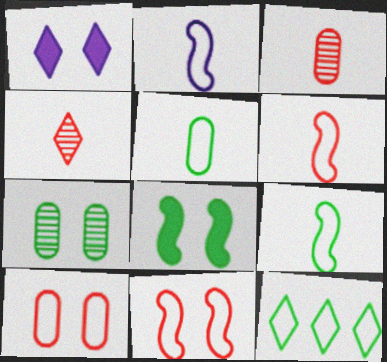[[1, 4, 12], 
[1, 7, 11], 
[2, 6, 9], 
[2, 10, 12]]